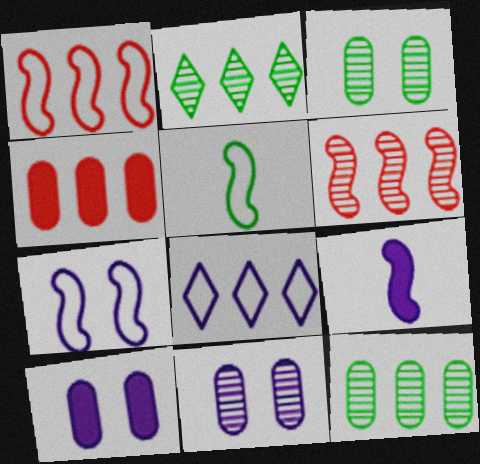[[1, 5, 7], 
[8, 9, 11]]